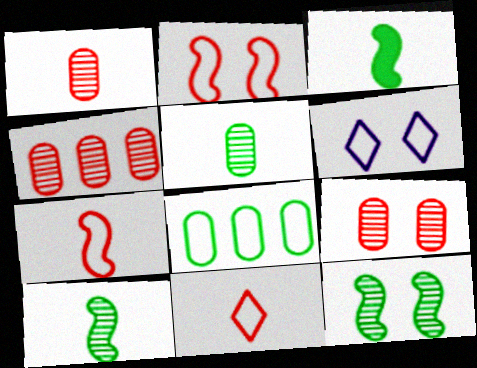[[1, 4, 9], 
[3, 4, 6], 
[6, 7, 8]]